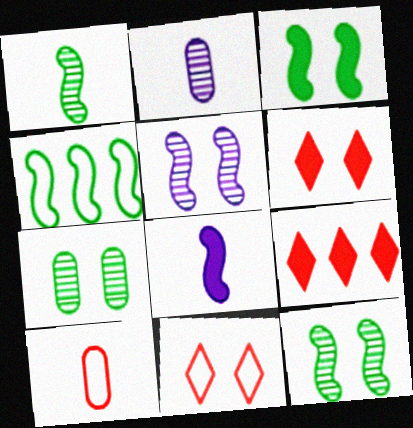[[1, 3, 4], 
[2, 4, 6]]